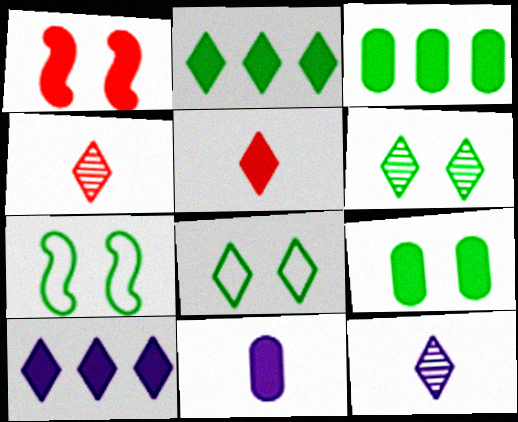[[1, 2, 11], 
[4, 8, 10], 
[6, 7, 9]]